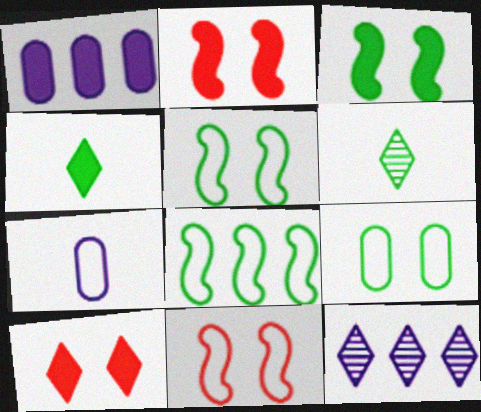[[1, 2, 4], 
[1, 6, 11]]